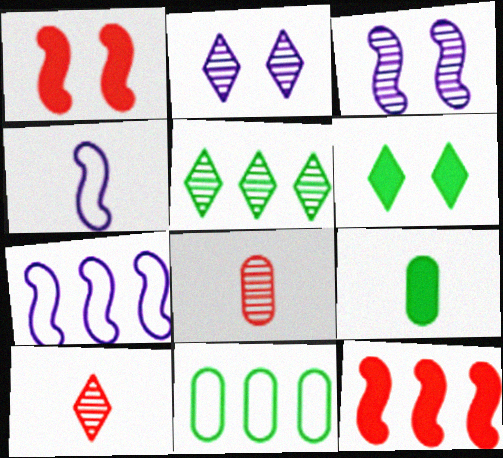[[2, 5, 10], 
[3, 5, 8], 
[4, 9, 10], 
[6, 7, 8]]